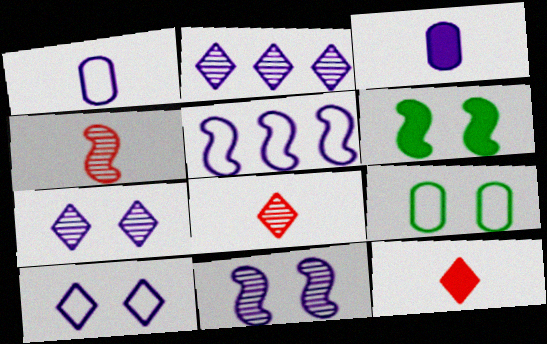[[1, 5, 10], 
[3, 5, 7], 
[4, 5, 6]]